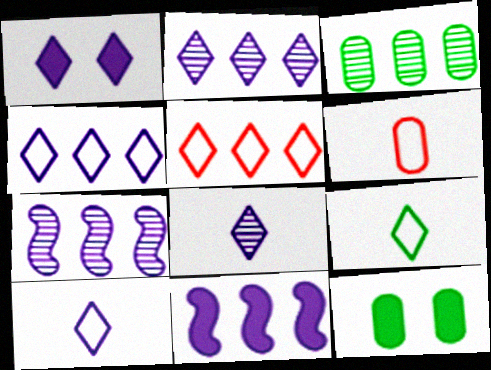[[1, 2, 10], 
[1, 4, 8], 
[3, 5, 11]]